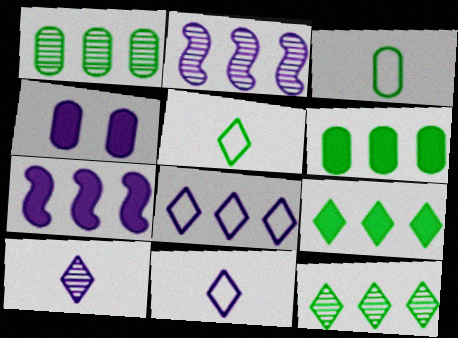[[2, 4, 11]]